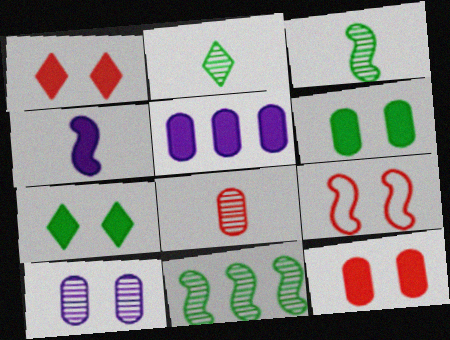[[2, 5, 9], 
[4, 9, 11], 
[7, 9, 10]]